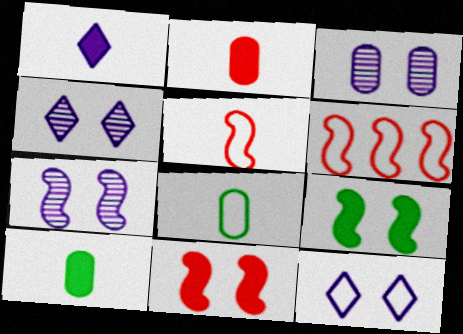[[3, 4, 7], 
[4, 6, 10], 
[6, 8, 12]]